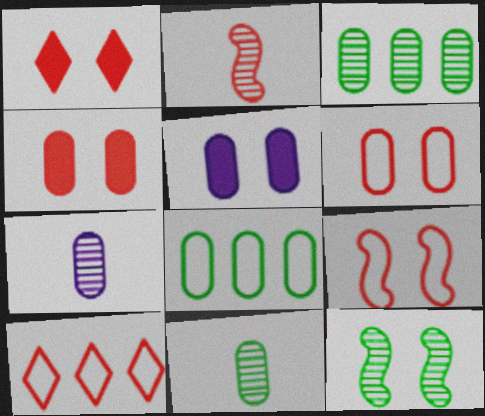[[2, 4, 10], 
[4, 7, 8]]